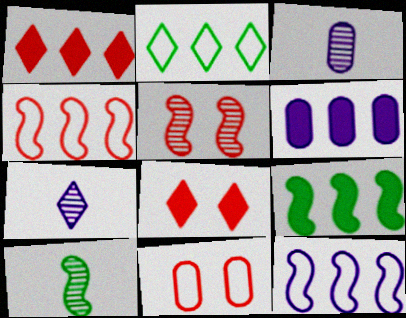[[1, 6, 9], 
[2, 7, 8], 
[5, 8, 11], 
[7, 9, 11]]